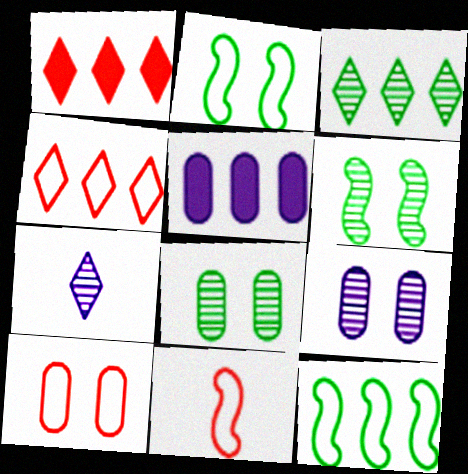[[4, 10, 11]]